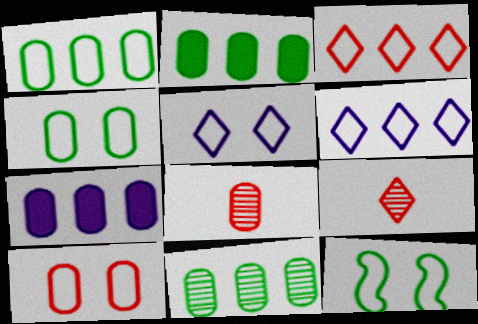[[1, 2, 11], 
[4, 7, 8], 
[5, 10, 12], 
[7, 9, 12]]